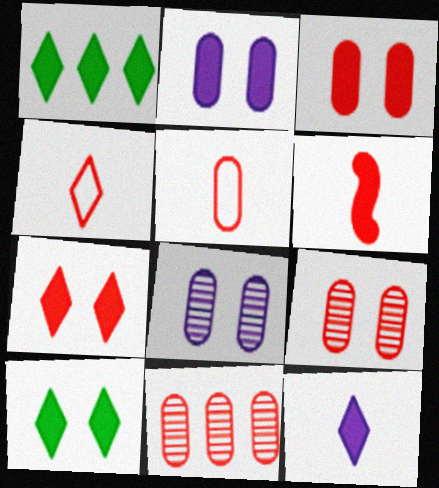[[1, 2, 6], 
[1, 7, 12], 
[3, 5, 11]]